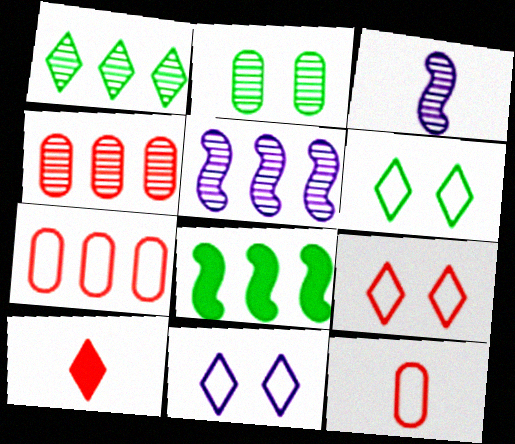[[1, 4, 5], 
[1, 10, 11], 
[6, 9, 11]]